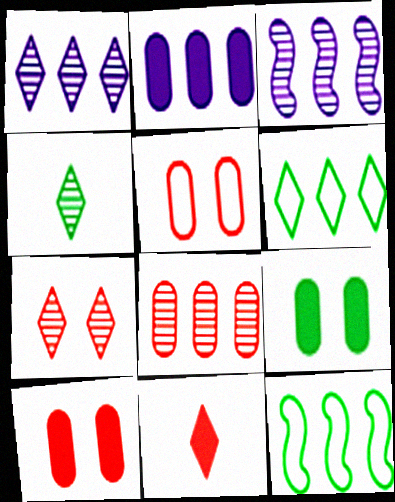[[1, 4, 7], 
[4, 9, 12]]